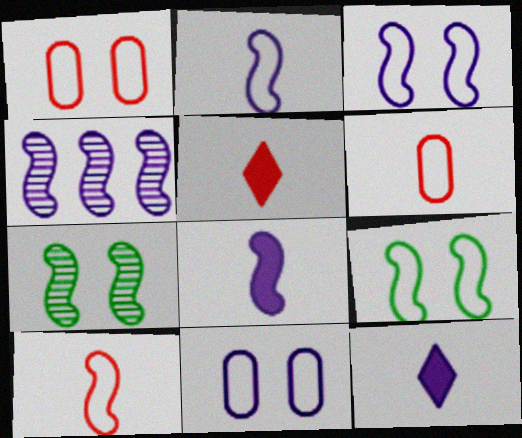[[3, 4, 8], 
[4, 11, 12]]